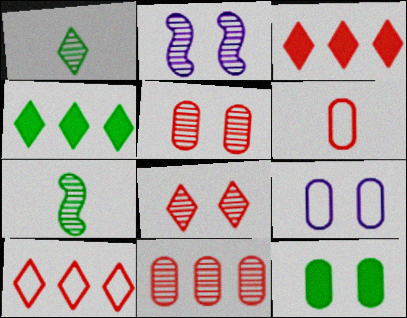[[1, 2, 11], 
[2, 4, 6], 
[3, 7, 9], 
[5, 9, 12]]